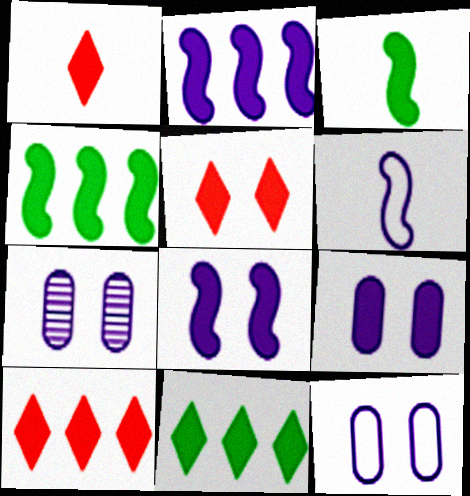[[1, 4, 9], 
[1, 5, 10], 
[3, 9, 10], 
[7, 9, 12]]